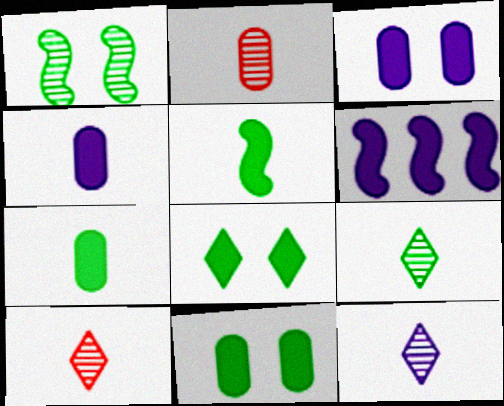[[9, 10, 12]]